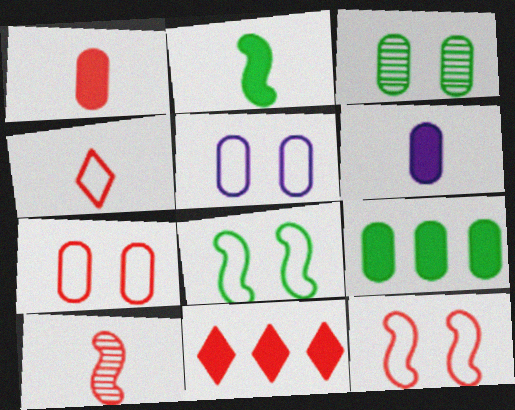[[1, 4, 10], 
[7, 10, 11]]